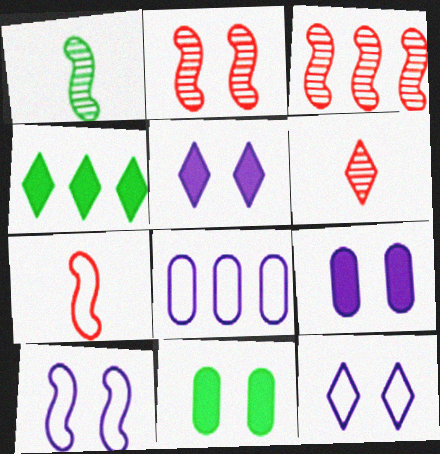[[2, 11, 12], 
[3, 4, 8], 
[4, 6, 12]]